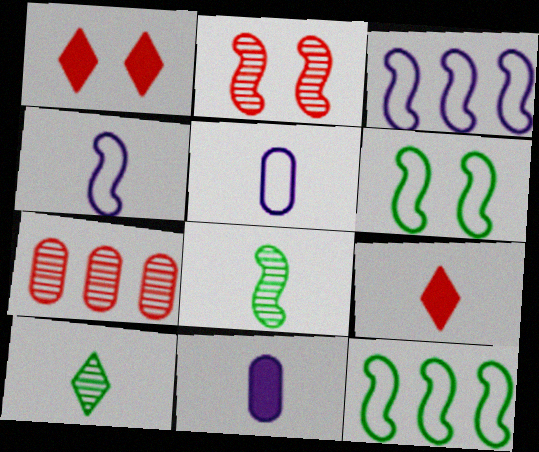[[5, 8, 9]]